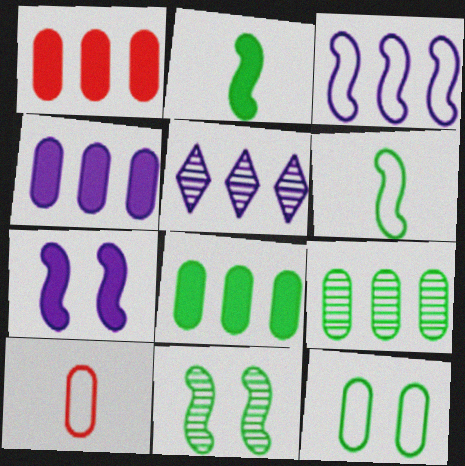[[1, 4, 8], 
[3, 4, 5]]